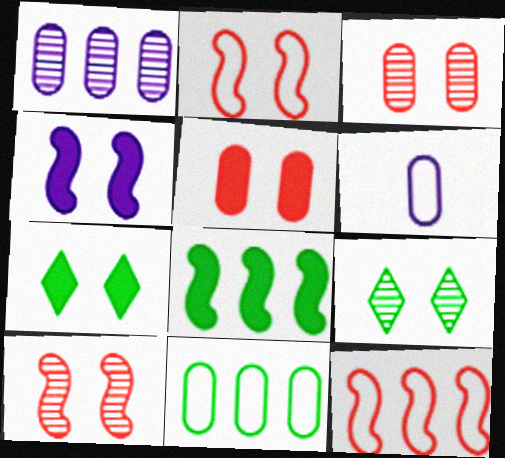[[4, 5, 7]]